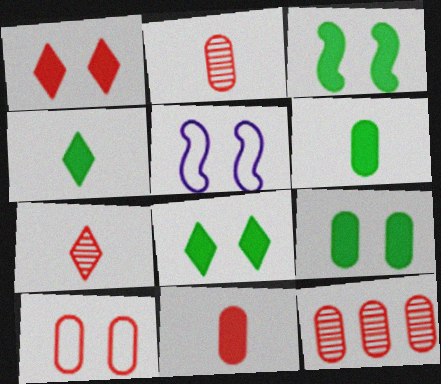[[3, 8, 9], 
[4, 5, 12], 
[10, 11, 12]]